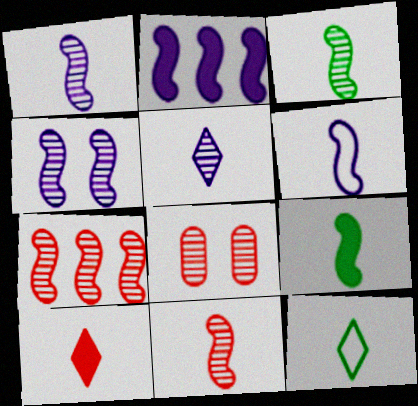[[1, 3, 11], 
[2, 4, 6], 
[2, 8, 12], 
[3, 4, 7], 
[5, 10, 12], 
[6, 9, 11]]